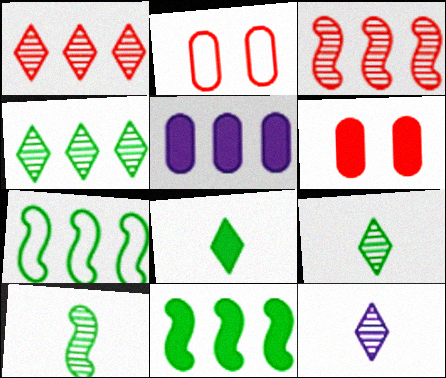[[1, 5, 7], 
[2, 11, 12], 
[6, 7, 12]]